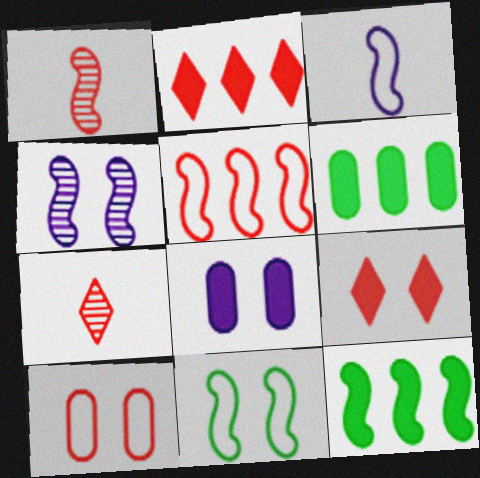[[1, 2, 10], 
[3, 5, 11]]